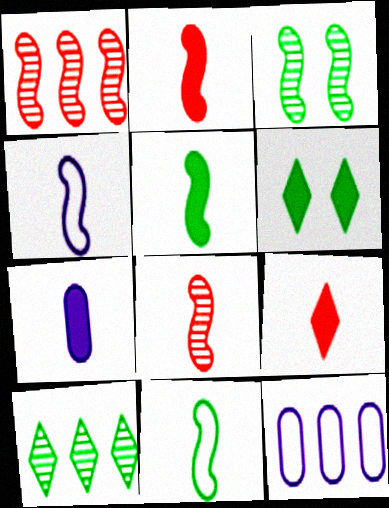[[3, 9, 12], 
[4, 5, 8], 
[5, 7, 9], 
[6, 8, 12]]